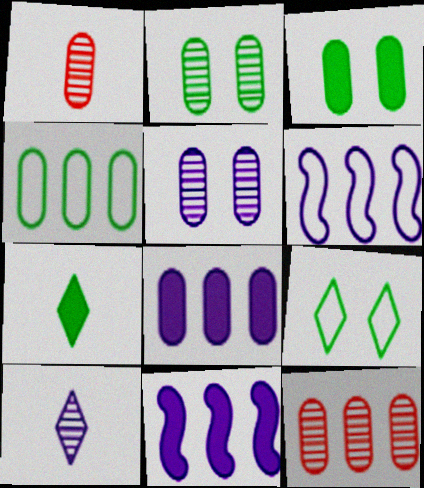[[1, 9, 11], 
[4, 8, 12]]